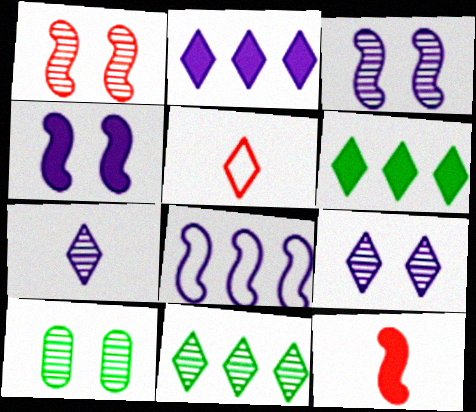[[1, 9, 10], 
[5, 6, 9]]